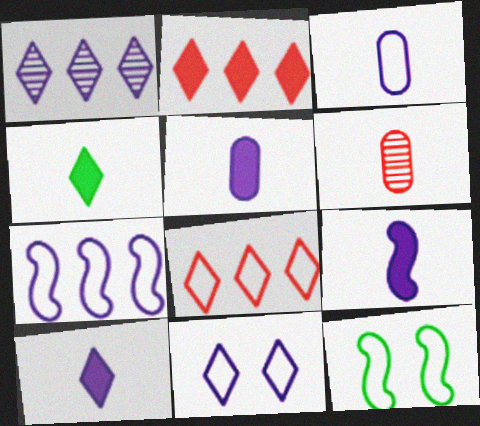[[1, 10, 11], 
[3, 7, 11], 
[3, 8, 12], 
[5, 9, 10]]